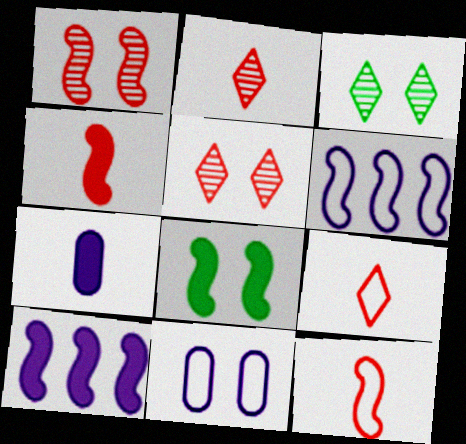[[4, 8, 10], 
[5, 8, 11]]